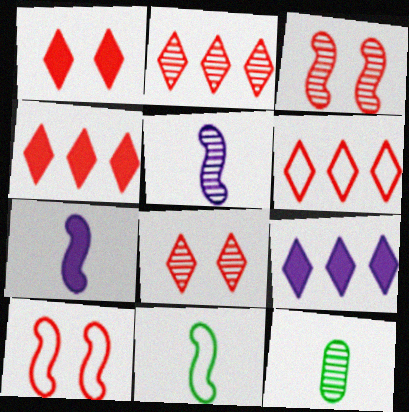[[2, 4, 6], 
[9, 10, 12]]